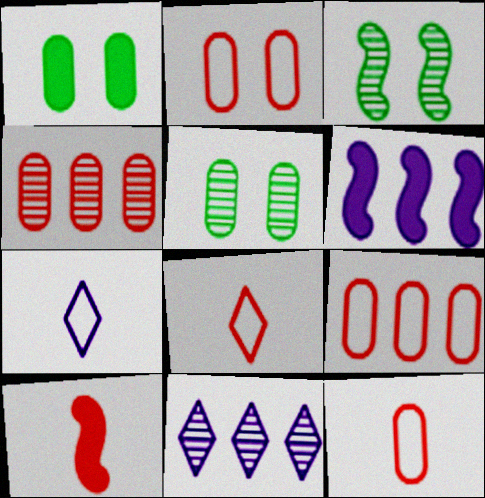[[2, 9, 12], 
[5, 6, 8]]